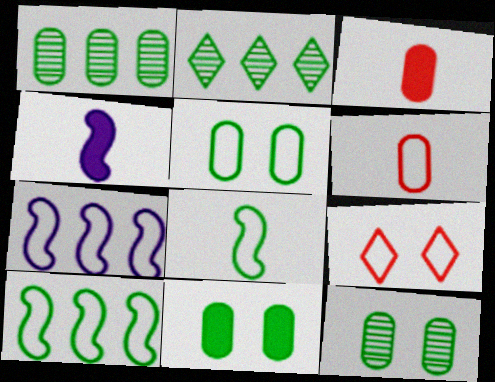[[1, 4, 9], 
[2, 8, 11], 
[5, 11, 12]]